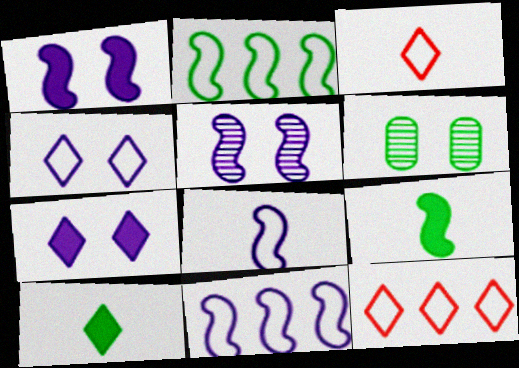[[2, 6, 10]]